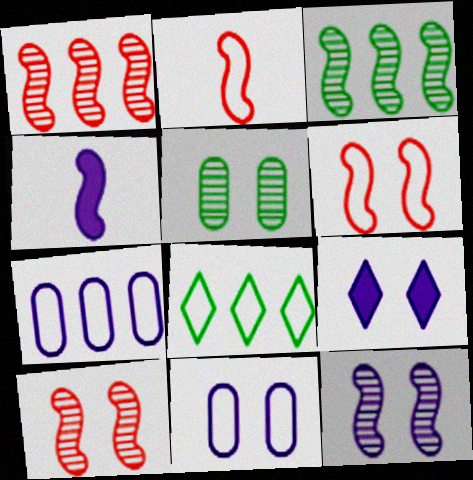[[2, 8, 11], 
[3, 4, 6], 
[5, 6, 9], 
[9, 11, 12]]